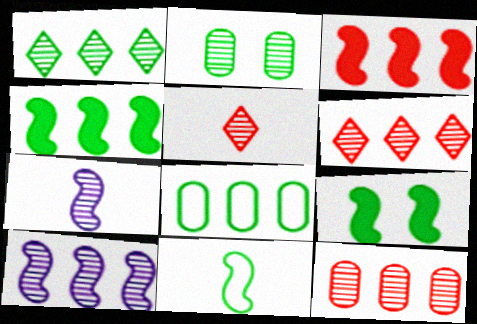[[1, 4, 8], 
[1, 10, 12], 
[2, 5, 10], 
[2, 6, 7]]